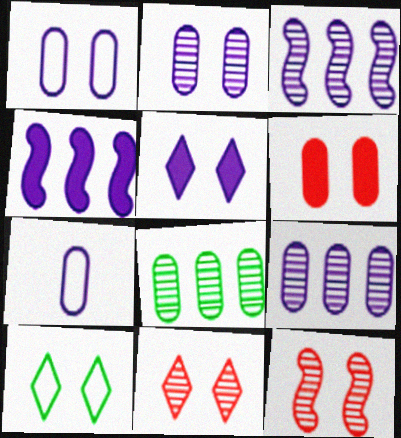[[3, 5, 7], 
[5, 10, 11], 
[6, 7, 8]]